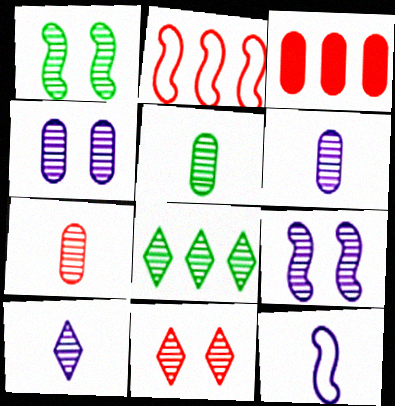[[1, 4, 11], 
[1, 5, 8], 
[5, 6, 7], 
[7, 8, 9], 
[8, 10, 11]]